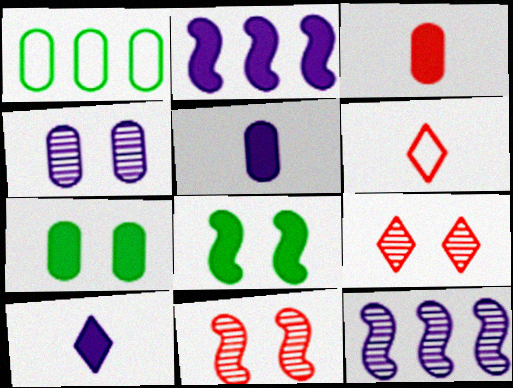[[1, 3, 4], 
[1, 10, 11], 
[6, 7, 12]]